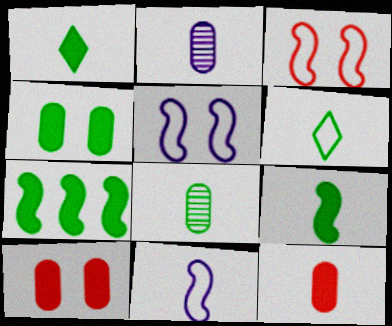[[1, 4, 7], 
[6, 8, 9]]